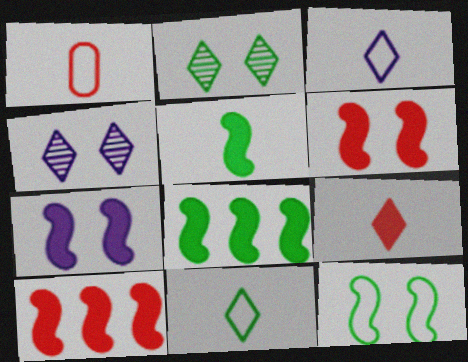[[1, 4, 8], 
[5, 7, 10]]